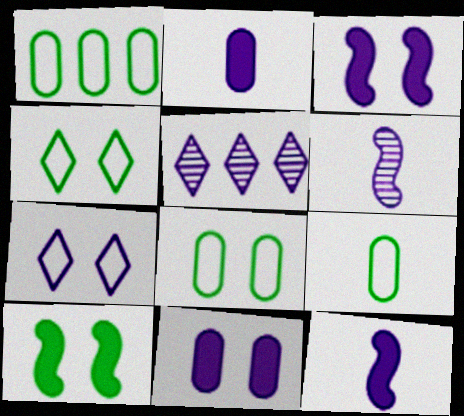[[1, 8, 9]]